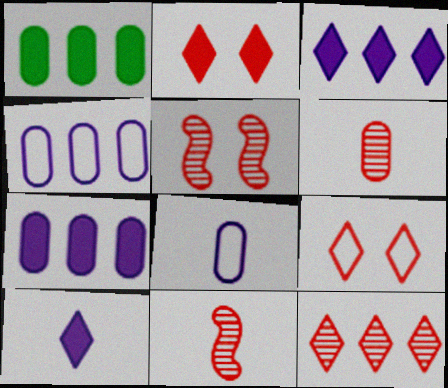[[5, 6, 12]]